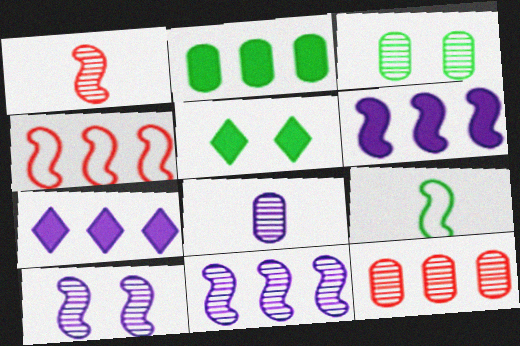[[3, 8, 12], 
[4, 5, 8]]